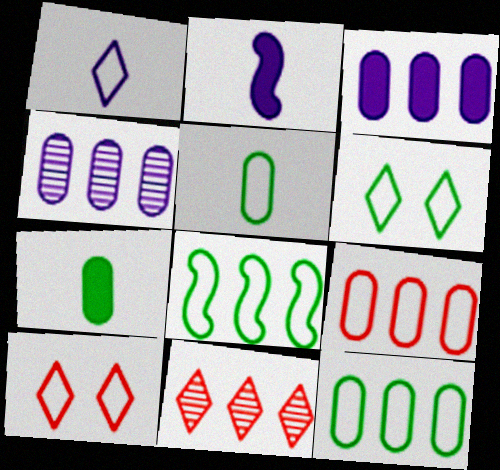[[3, 8, 11], 
[5, 6, 8]]